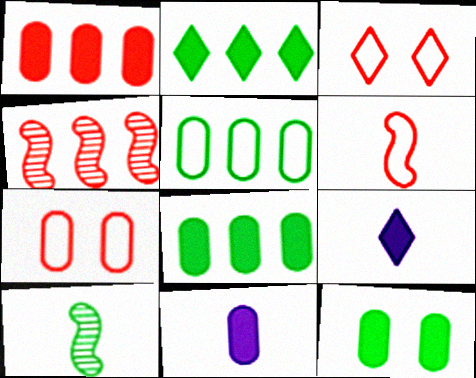[[1, 11, 12]]